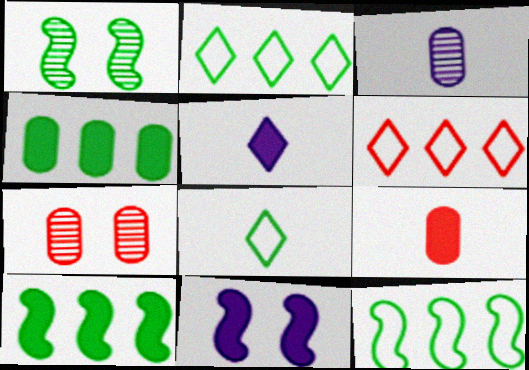[[1, 4, 8], 
[5, 7, 12]]